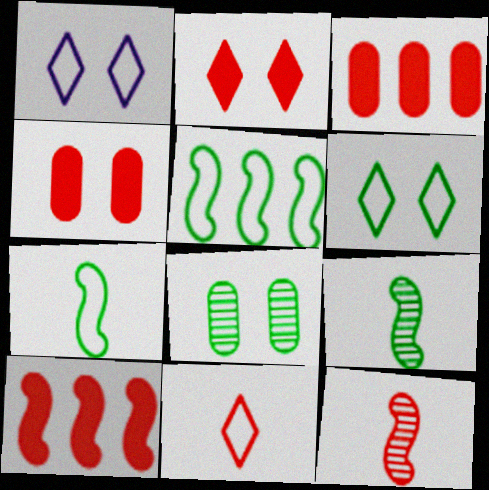[[1, 3, 9]]